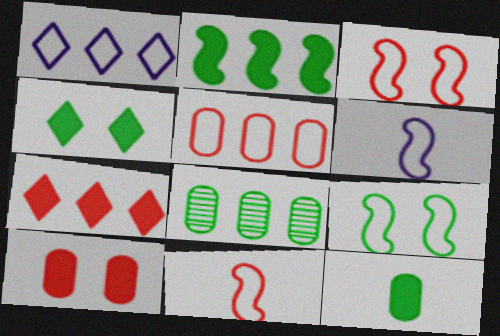[[2, 4, 12]]